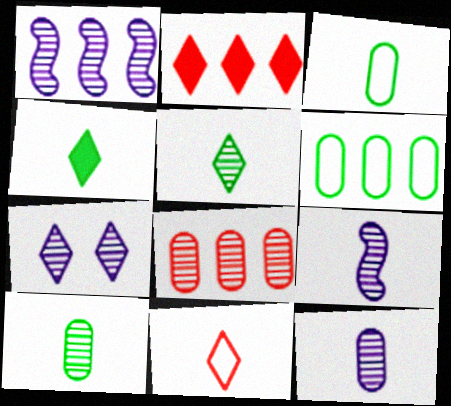[[1, 2, 6], 
[1, 7, 12]]